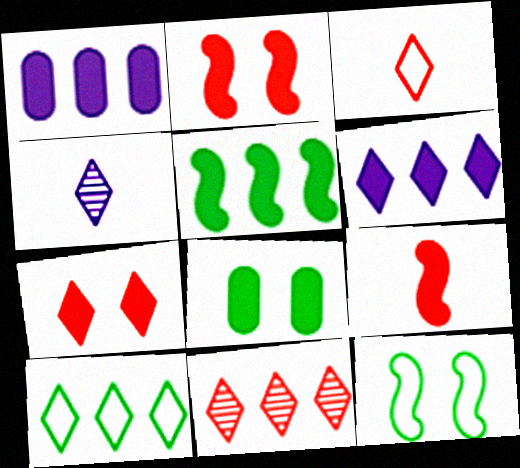[[3, 7, 11], 
[4, 7, 10], 
[6, 8, 9], 
[6, 10, 11]]